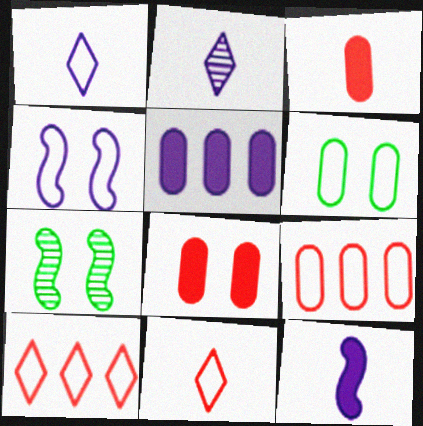[[2, 4, 5], 
[5, 7, 11]]